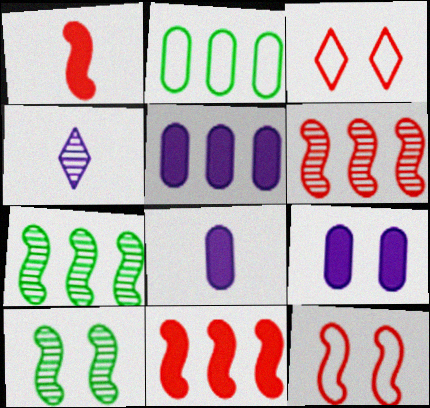[[1, 6, 12], 
[3, 7, 8], 
[3, 9, 10], 
[5, 8, 9]]